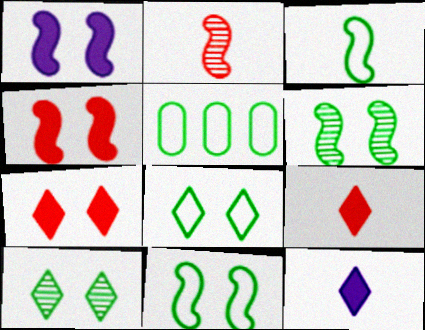[[3, 5, 8]]